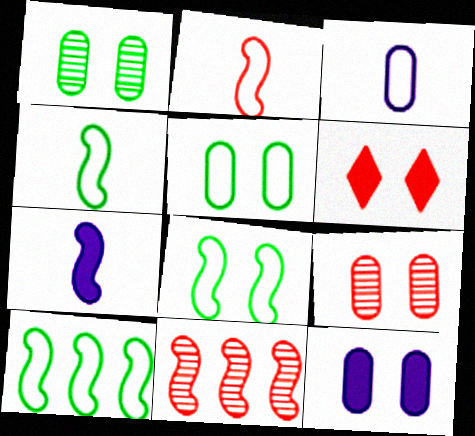[[4, 8, 10], 
[5, 9, 12], 
[7, 8, 11]]